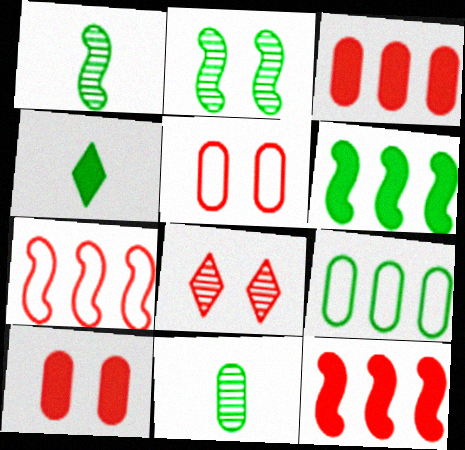[[2, 4, 9]]